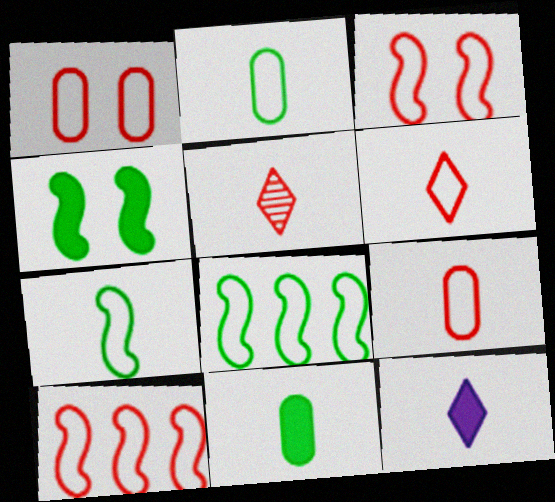[[1, 6, 10]]